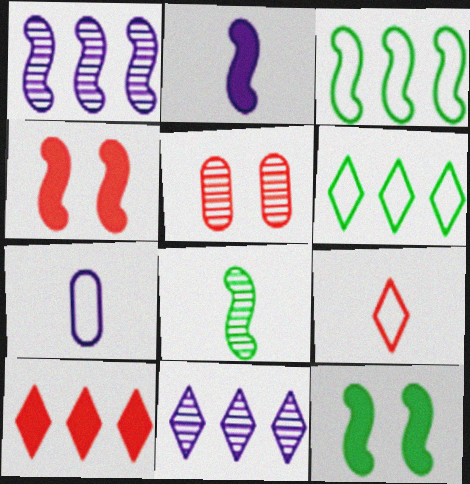[[2, 5, 6], 
[3, 8, 12], 
[5, 8, 11], 
[6, 10, 11]]